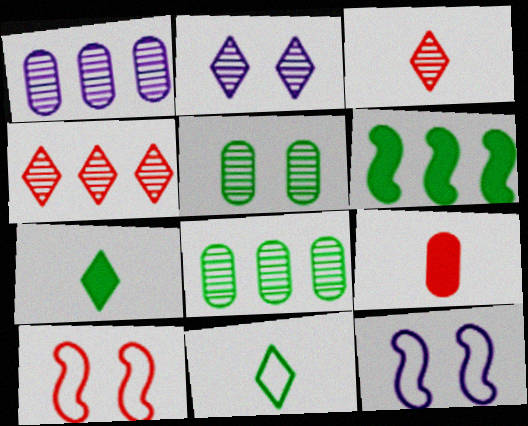[[1, 7, 10], 
[4, 9, 10], 
[5, 6, 11]]